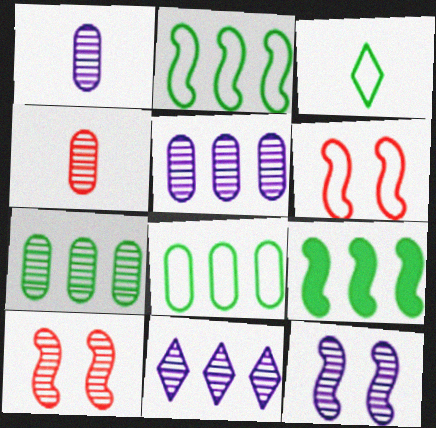[[1, 11, 12]]